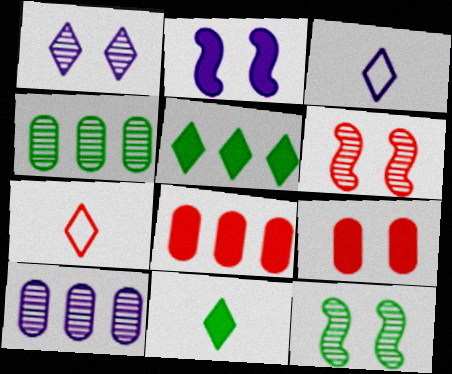[[1, 5, 7], 
[2, 3, 10], 
[2, 4, 7], 
[2, 8, 11], 
[3, 8, 12], 
[6, 7, 8]]